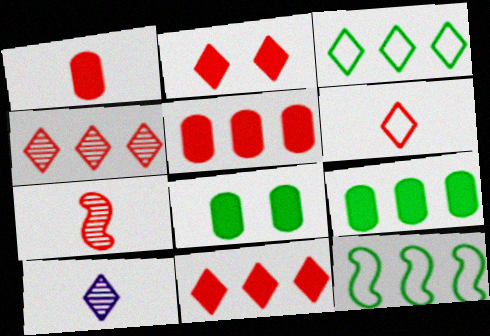[[1, 6, 7], 
[2, 3, 10], 
[2, 4, 6]]